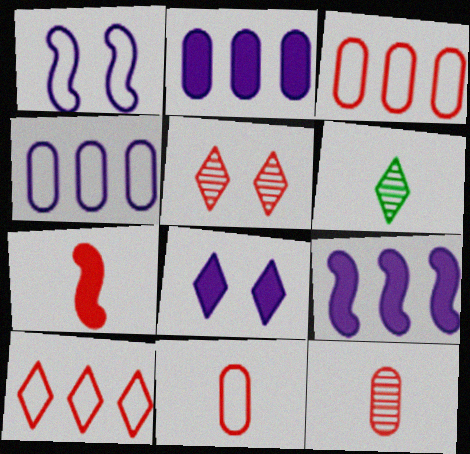[[3, 5, 7], 
[6, 8, 10]]